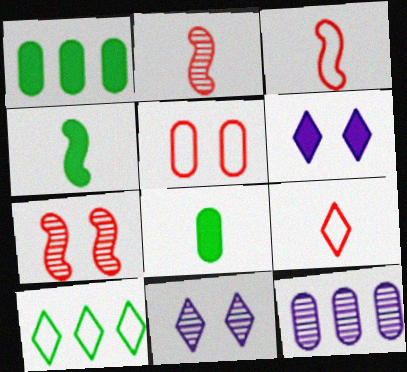[[1, 3, 11], 
[5, 8, 12]]